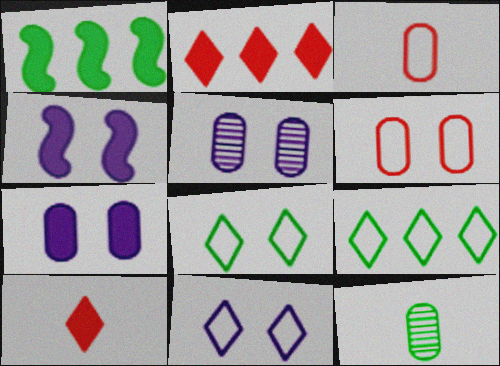[[1, 7, 10], 
[1, 8, 12], 
[4, 5, 11]]